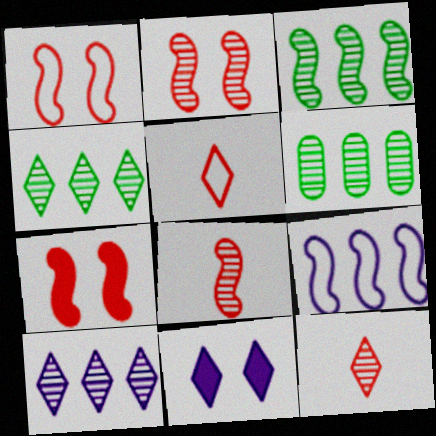[[1, 2, 7], 
[3, 4, 6], 
[4, 5, 11]]